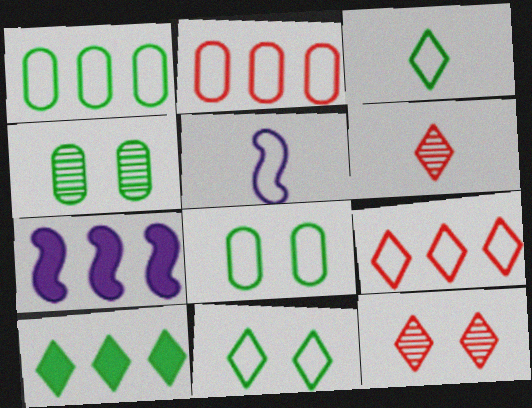[[2, 5, 11], 
[5, 8, 9], 
[6, 7, 8]]